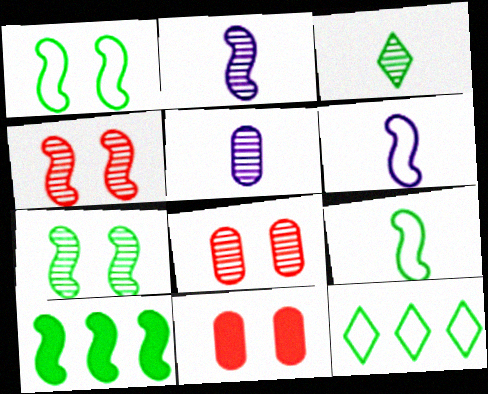[[2, 11, 12], 
[4, 6, 10], 
[7, 9, 10]]